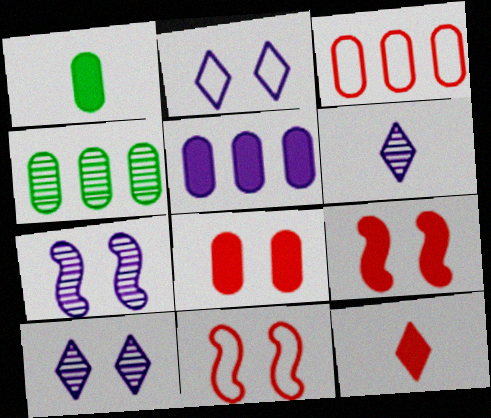[[1, 5, 8], 
[3, 4, 5]]